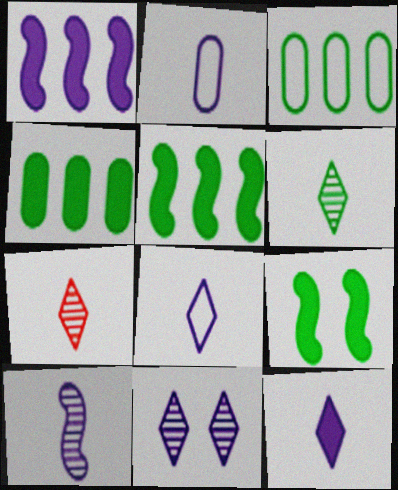[[1, 2, 11], 
[2, 10, 12], 
[3, 6, 9]]